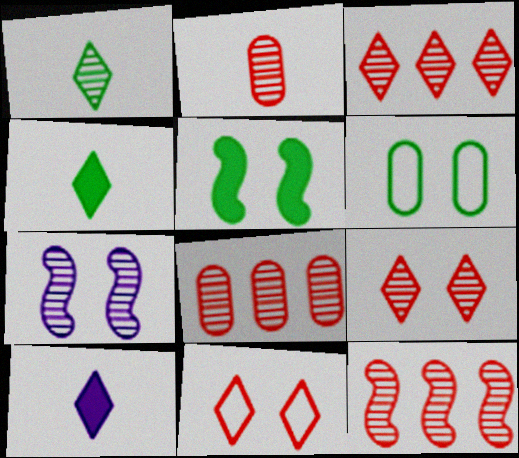[[1, 7, 8], 
[2, 9, 12], 
[3, 8, 12], 
[6, 10, 12]]